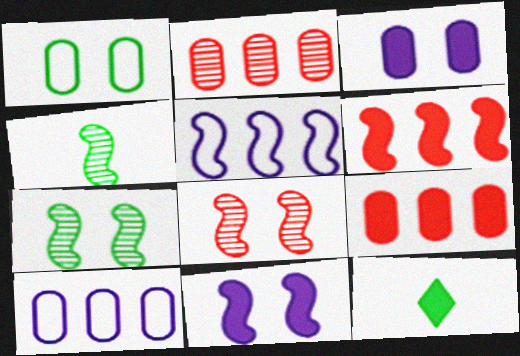[[3, 6, 12], 
[8, 10, 12], 
[9, 11, 12]]